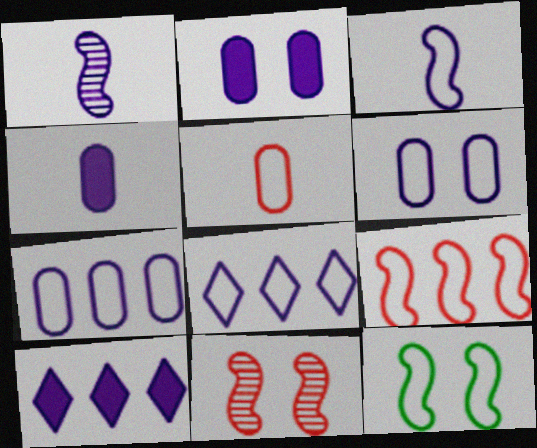[[1, 2, 8], 
[1, 6, 10], 
[3, 6, 8], 
[3, 9, 12], 
[5, 8, 12]]